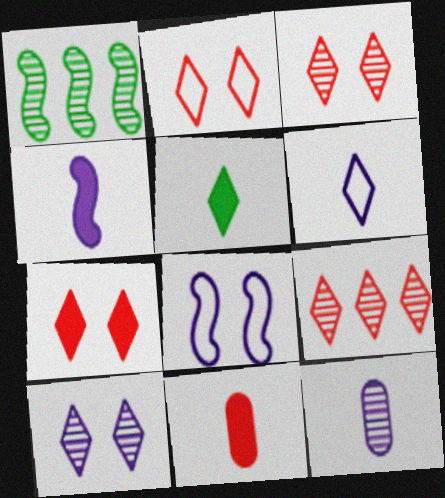[[1, 3, 12], 
[2, 3, 7], 
[4, 5, 11], 
[4, 6, 12]]